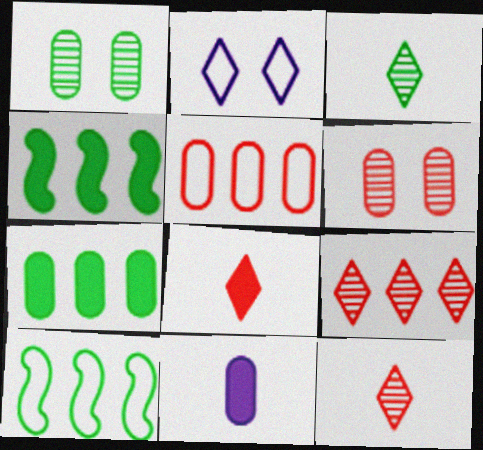[[1, 5, 11]]